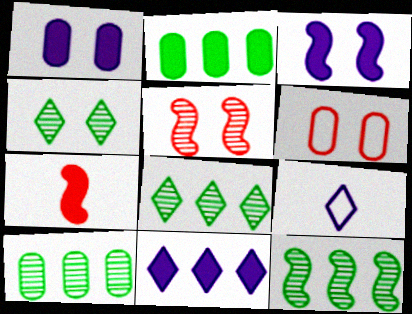[[2, 5, 9], 
[3, 4, 6], 
[8, 10, 12]]